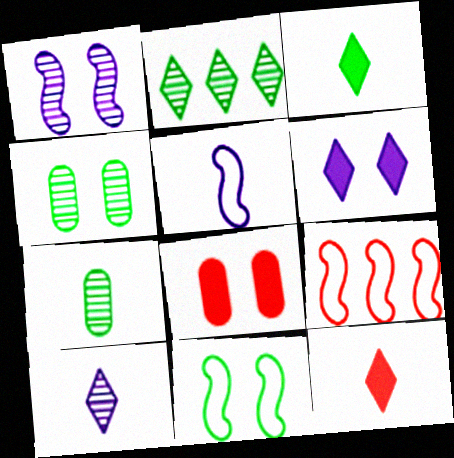[[2, 5, 8], 
[5, 7, 12], 
[5, 9, 11], 
[6, 7, 9]]